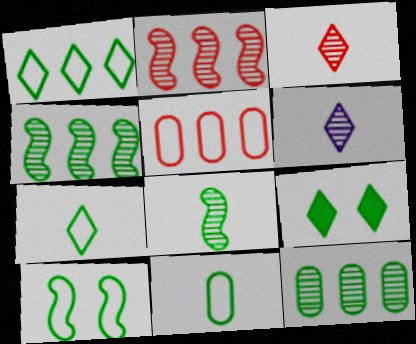[[1, 10, 11], 
[4, 9, 11]]